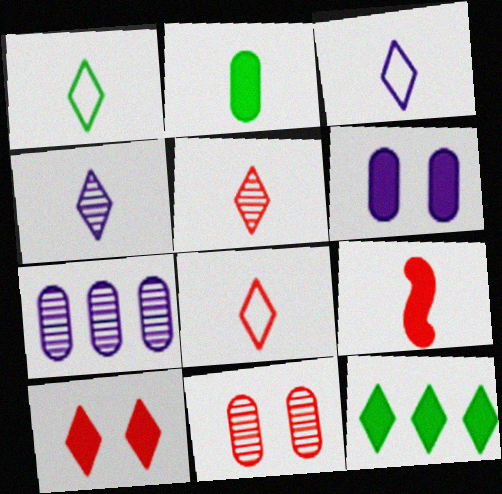[[1, 3, 8], 
[6, 9, 12]]